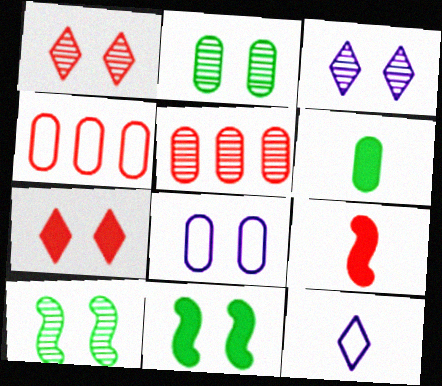[[1, 4, 9], 
[1, 8, 11], 
[5, 6, 8], 
[5, 11, 12], 
[7, 8, 10]]